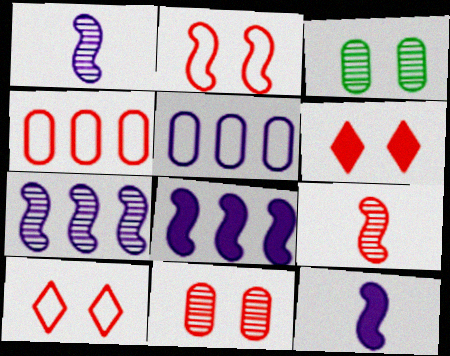[[2, 6, 11], 
[4, 6, 9]]